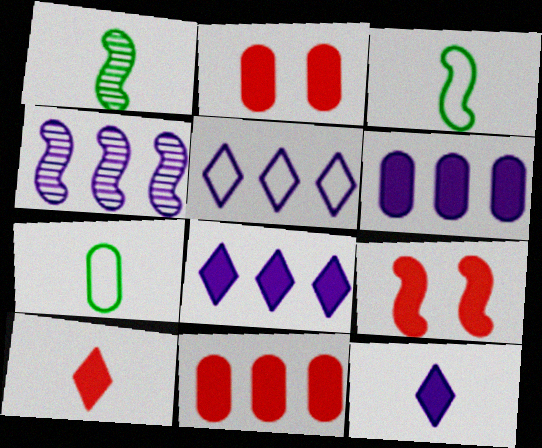[[1, 2, 5], 
[3, 4, 9], 
[4, 5, 6], 
[9, 10, 11]]